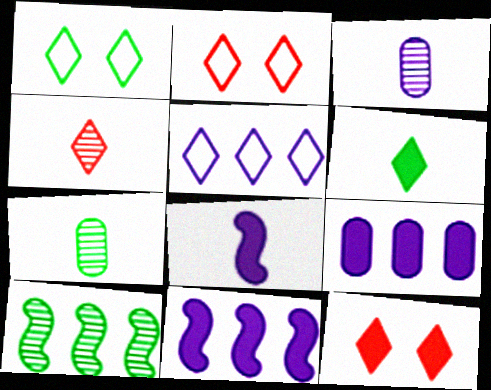[[2, 7, 11]]